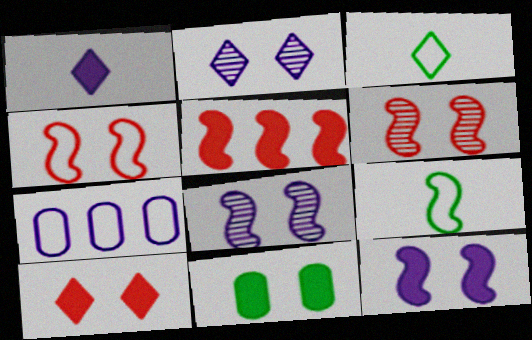[[1, 5, 11], 
[1, 7, 8], 
[2, 4, 11], 
[3, 4, 7], 
[5, 8, 9], 
[10, 11, 12]]